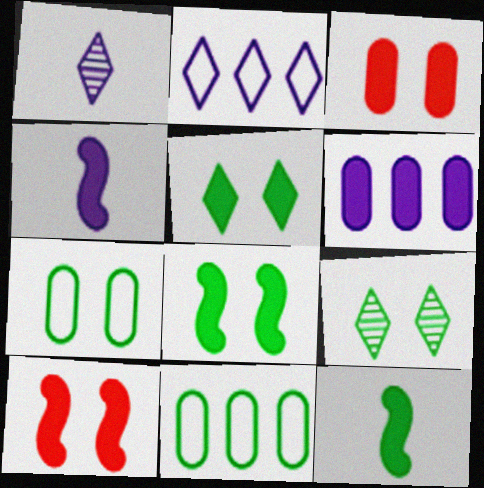[[1, 10, 11], 
[7, 8, 9], 
[9, 11, 12]]